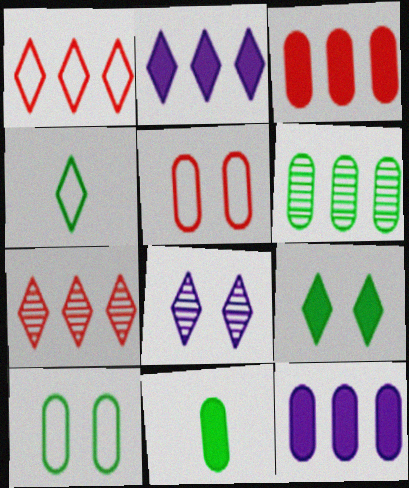[[6, 10, 11]]